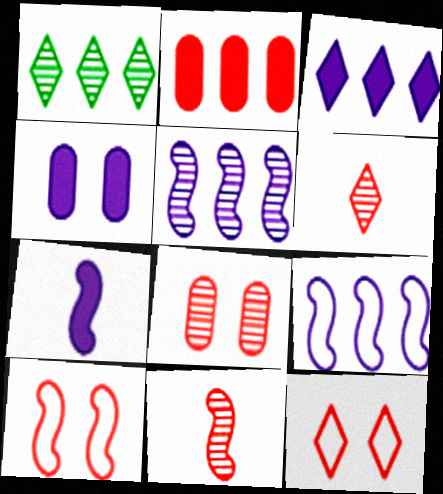[[1, 2, 9], 
[2, 6, 10], 
[2, 11, 12], 
[3, 4, 7]]